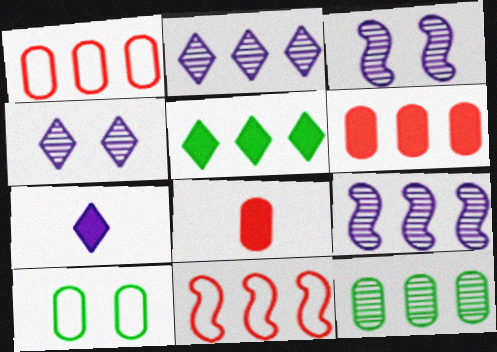[[1, 5, 9]]